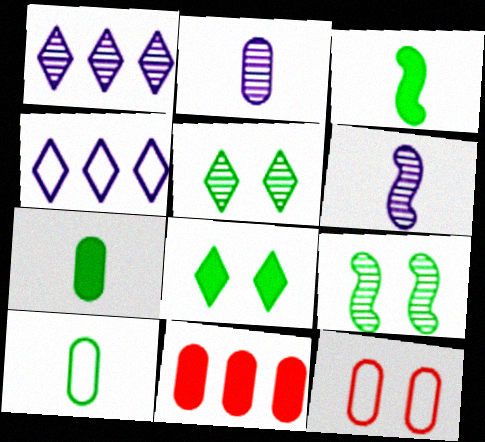[[1, 3, 12]]